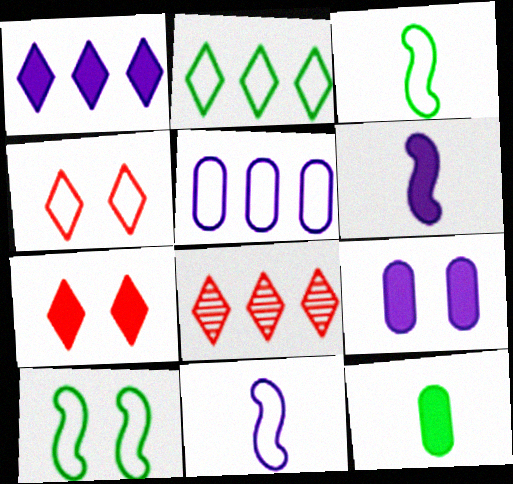[[1, 2, 8], 
[1, 6, 9], 
[3, 4, 5], 
[3, 8, 9]]